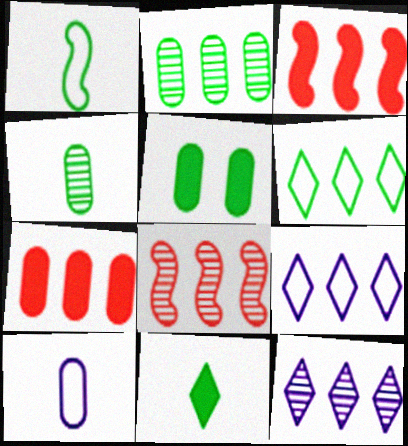[[1, 4, 11], 
[2, 3, 9], 
[2, 8, 12]]